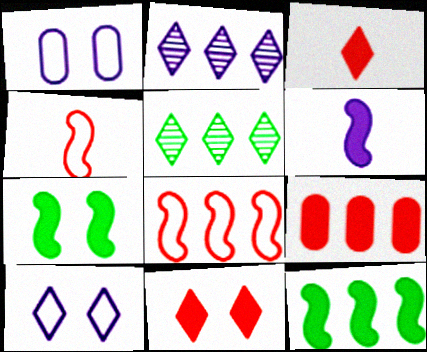[[1, 2, 6], 
[3, 5, 10]]